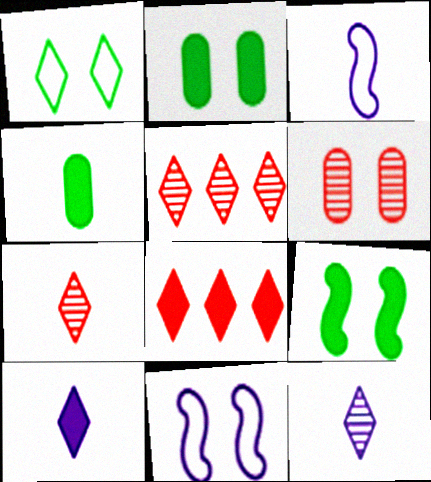[[1, 5, 10], 
[1, 8, 12], 
[2, 3, 5], 
[3, 4, 7], 
[4, 5, 11]]